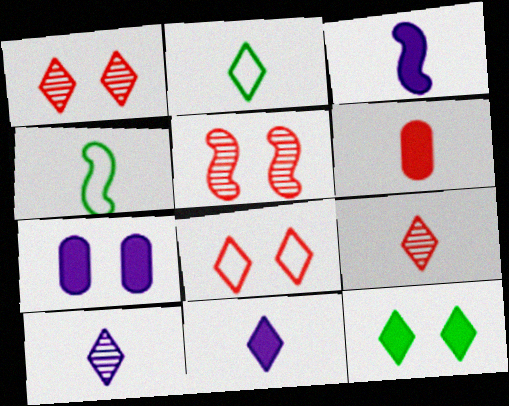[[2, 9, 11], 
[4, 6, 10]]